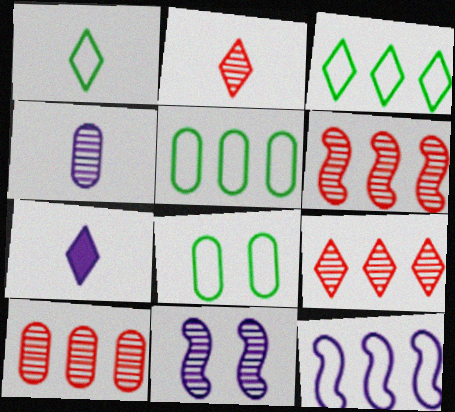[[1, 2, 7], 
[6, 7, 8], 
[6, 9, 10]]